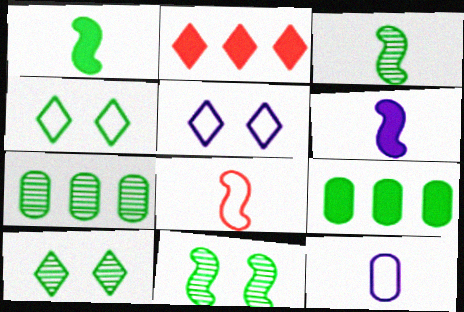[[1, 4, 7], 
[2, 11, 12], 
[3, 4, 9], 
[3, 6, 8], 
[3, 7, 10]]